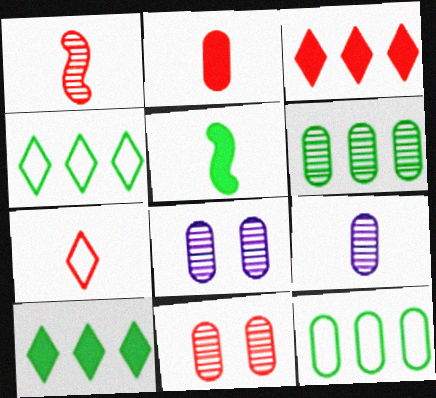[[1, 2, 7], 
[2, 8, 12], 
[5, 7, 9], 
[6, 9, 11]]